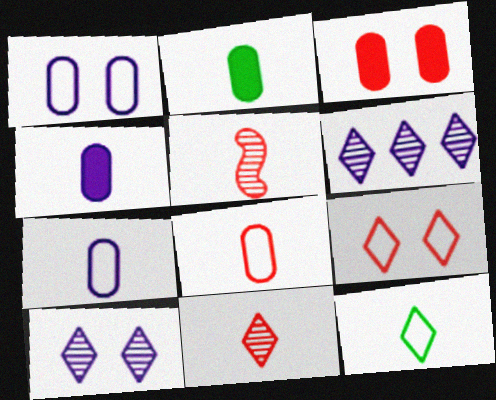[[4, 5, 12]]